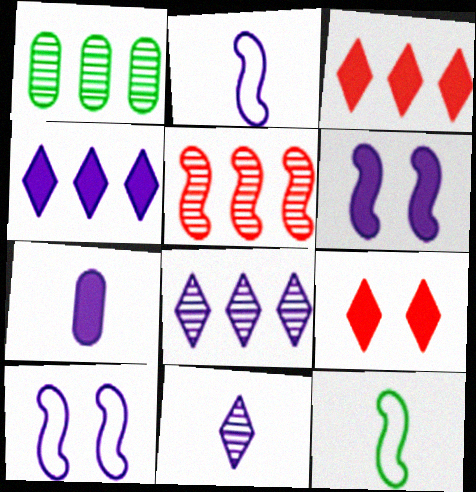[[1, 2, 9], 
[1, 5, 8], 
[2, 7, 11], 
[4, 6, 7], 
[5, 6, 12], 
[7, 8, 10]]